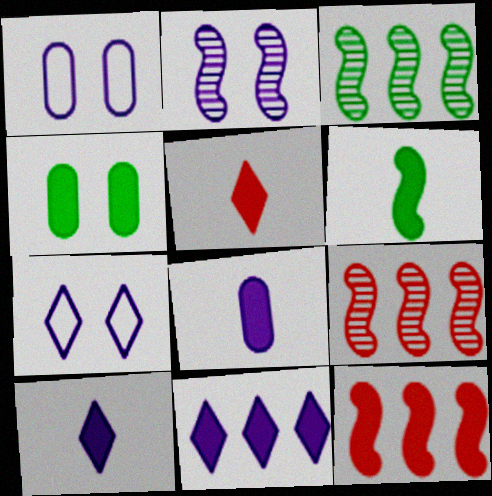[[1, 3, 5], 
[4, 10, 12], 
[5, 6, 8]]